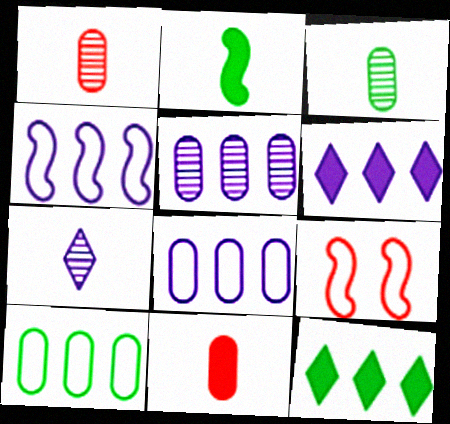[[3, 6, 9], 
[4, 5, 6]]